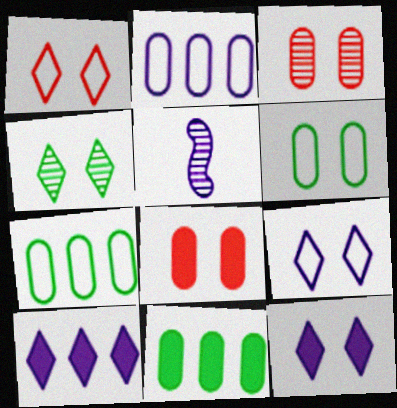[[1, 4, 12], 
[1, 5, 11], 
[2, 5, 12]]